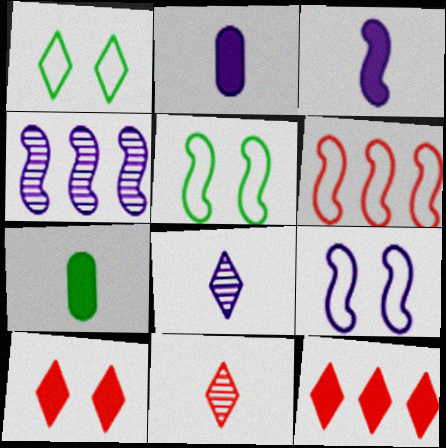[[1, 8, 12], 
[3, 4, 9]]